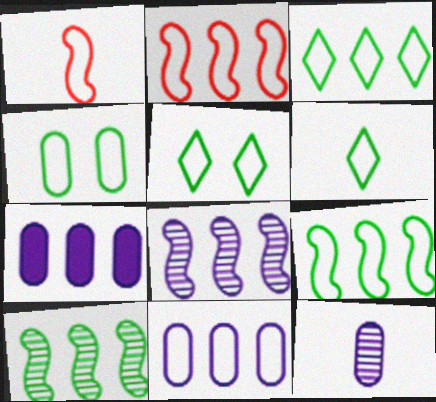[[1, 5, 11], 
[2, 3, 11], 
[3, 5, 6], 
[4, 6, 9]]